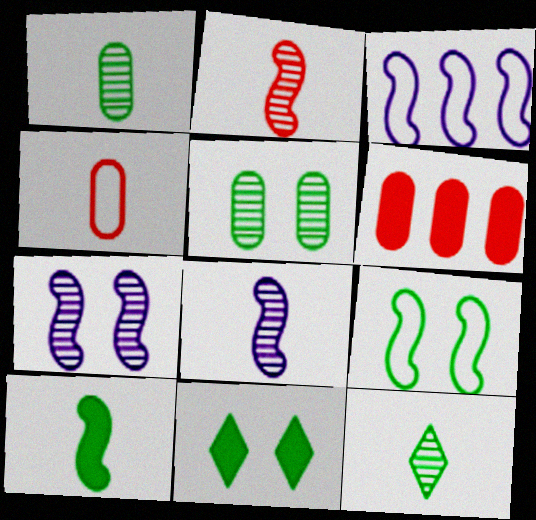[[5, 9, 11]]